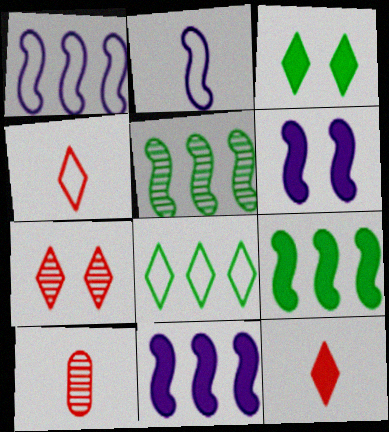[[1, 3, 10], 
[6, 8, 10]]